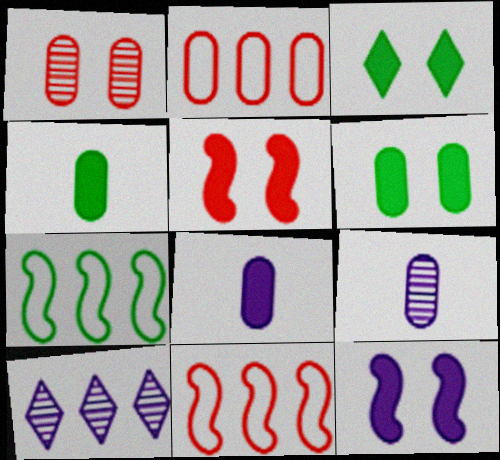[[2, 6, 9], 
[3, 9, 11]]